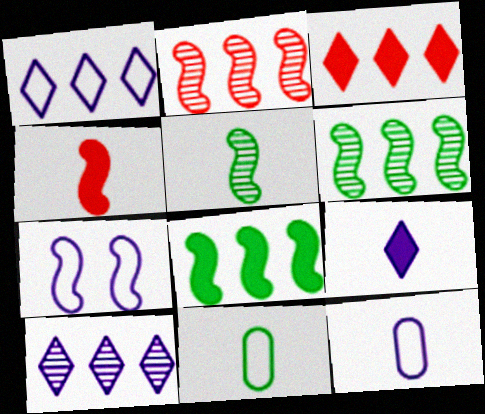[[1, 7, 12], 
[4, 6, 7]]